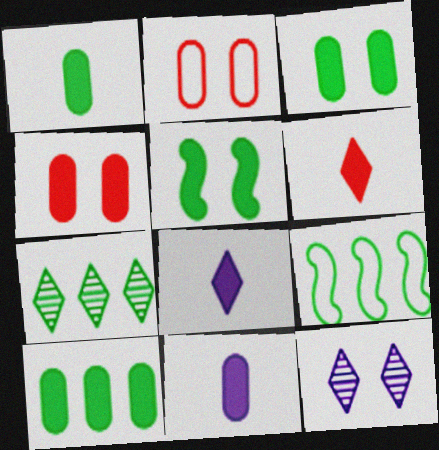[[1, 3, 10], 
[2, 5, 12], 
[4, 10, 11], 
[7, 9, 10]]